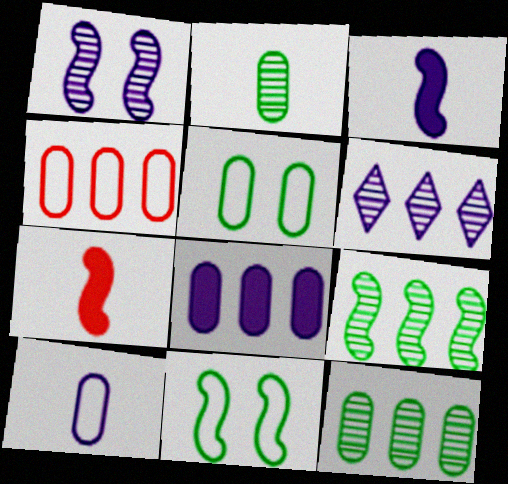[[4, 5, 10], 
[4, 8, 12], 
[5, 6, 7]]